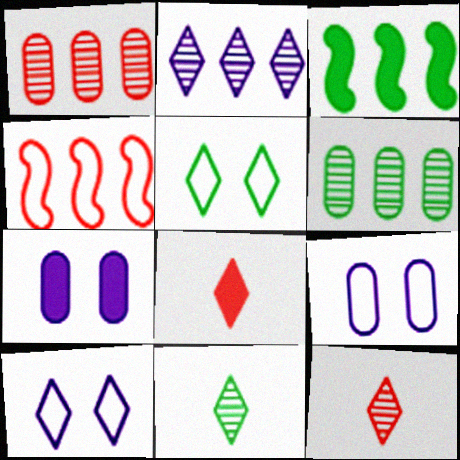[[2, 5, 8], 
[3, 7, 8], 
[3, 9, 12], 
[4, 7, 11]]